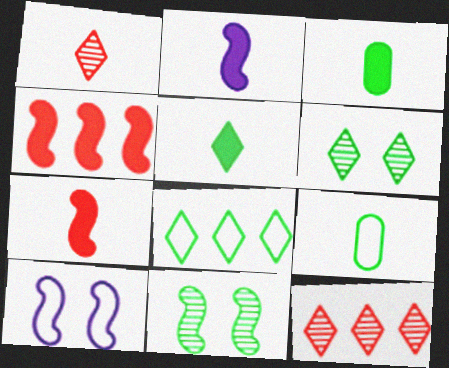[[1, 2, 9], 
[3, 8, 11], 
[3, 10, 12], 
[5, 6, 8]]